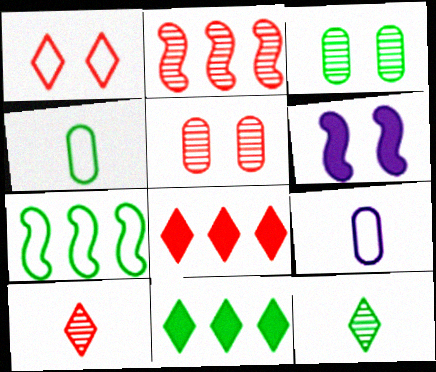[[1, 3, 6], 
[1, 7, 9], 
[1, 8, 10], 
[2, 5, 10]]